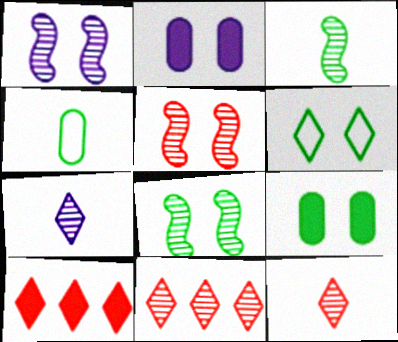[[1, 4, 10], 
[1, 5, 8], 
[2, 5, 6], 
[6, 7, 10], 
[6, 8, 9]]